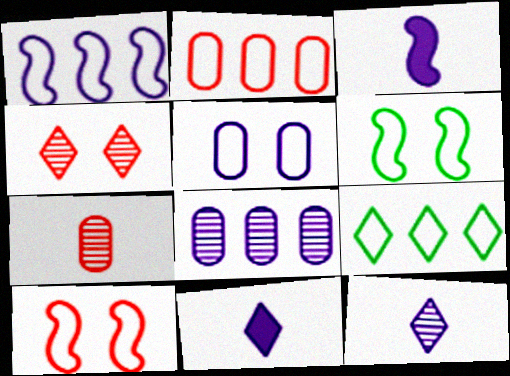[[1, 2, 9], 
[4, 9, 11]]